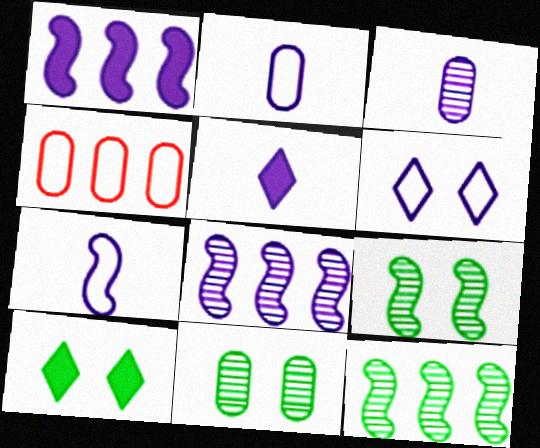[[1, 3, 6], 
[3, 5, 7], 
[4, 5, 9]]